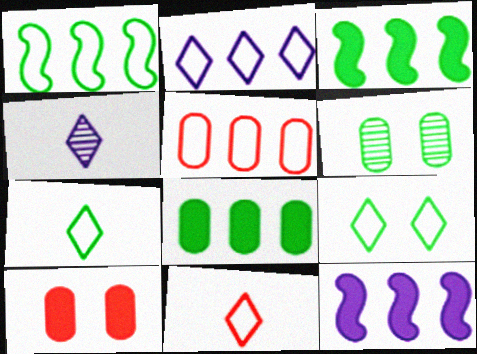[[1, 2, 5], 
[1, 4, 10], 
[2, 9, 11], 
[3, 6, 7], 
[6, 11, 12]]